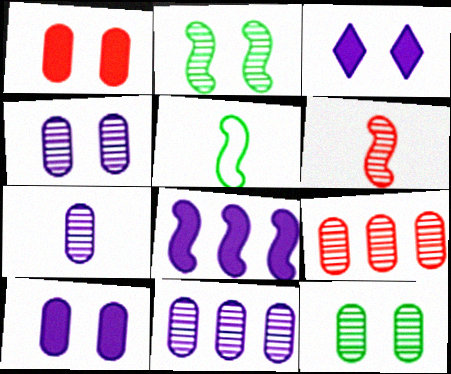[[3, 5, 9], 
[4, 7, 11], 
[7, 9, 12]]